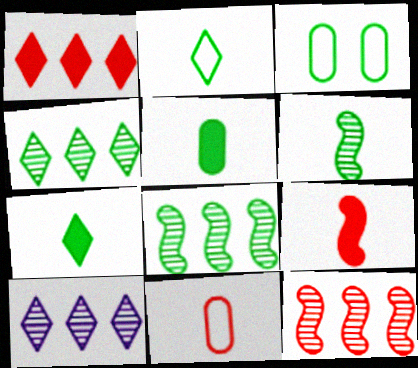[[2, 5, 6], 
[3, 7, 8], 
[3, 9, 10]]